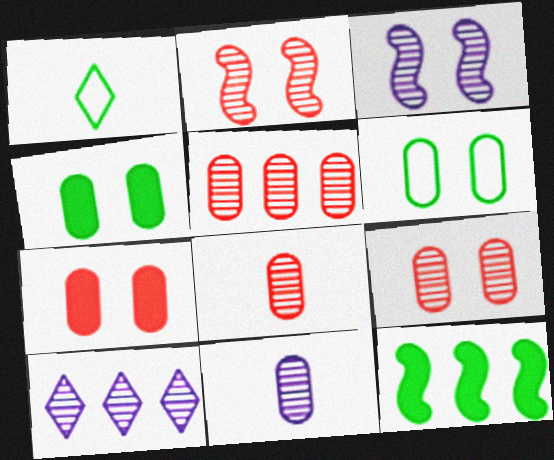[[3, 10, 11], 
[5, 8, 9]]